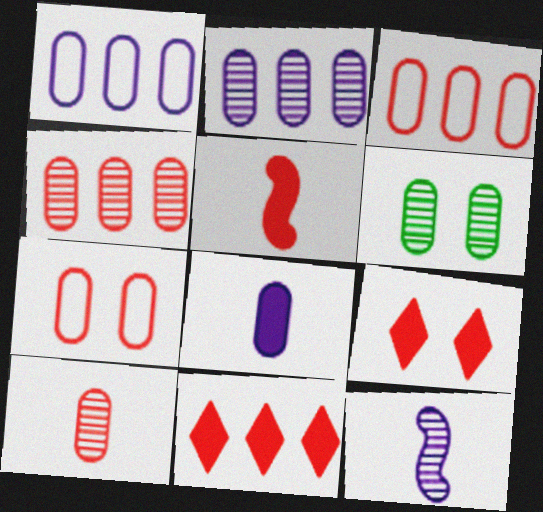[[2, 6, 10], 
[3, 6, 8]]